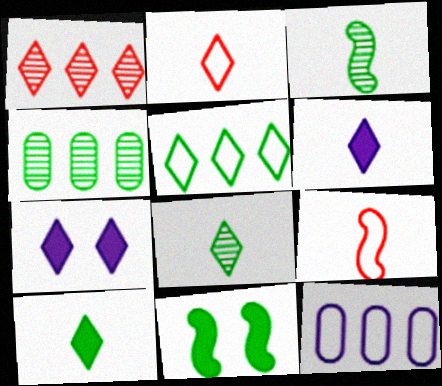[[2, 6, 8], 
[4, 7, 9]]